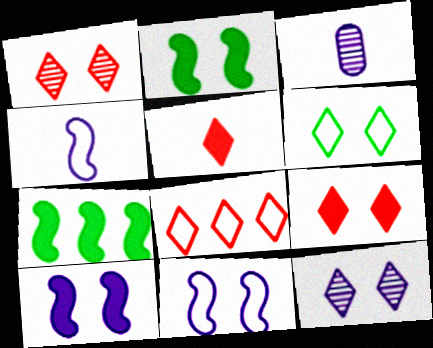[[1, 5, 8], 
[2, 3, 8], 
[6, 9, 12]]